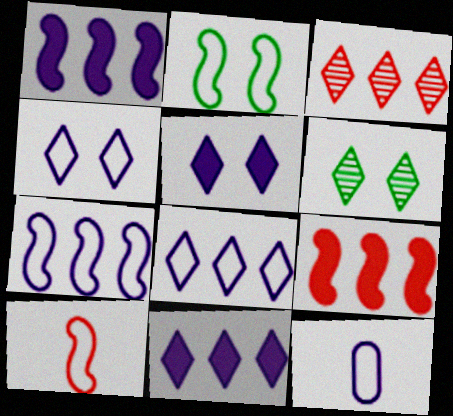[[2, 7, 10], 
[4, 7, 12], 
[6, 9, 12]]